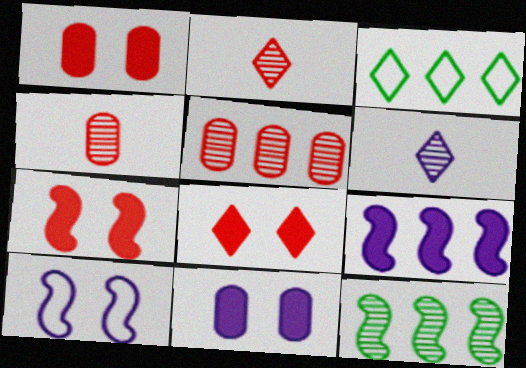[[1, 7, 8], 
[3, 5, 9], 
[3, 6, 8]]